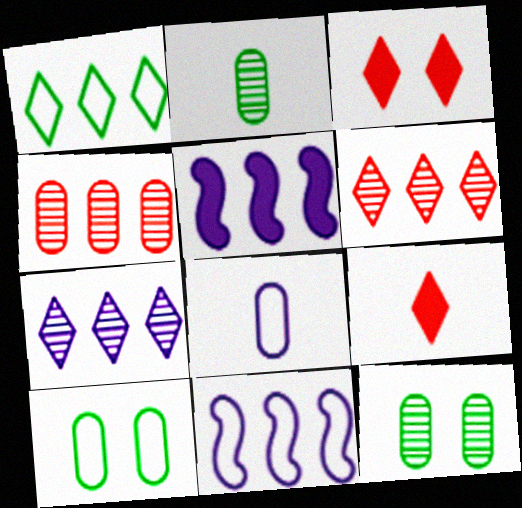[[1, 4, 5], 
[2, 3, 11], 
[9, 11, 12]]